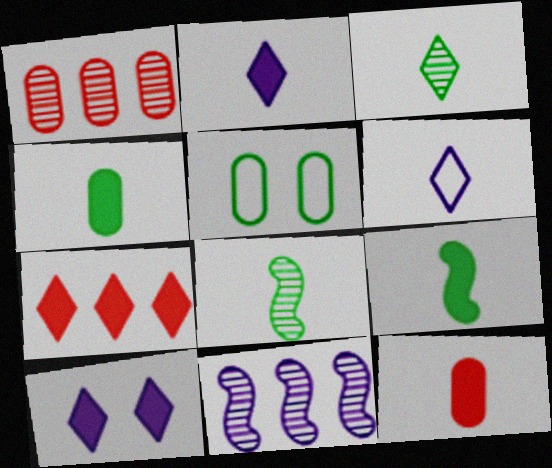[[2, 9, 12], 
[6, 8, 12]]